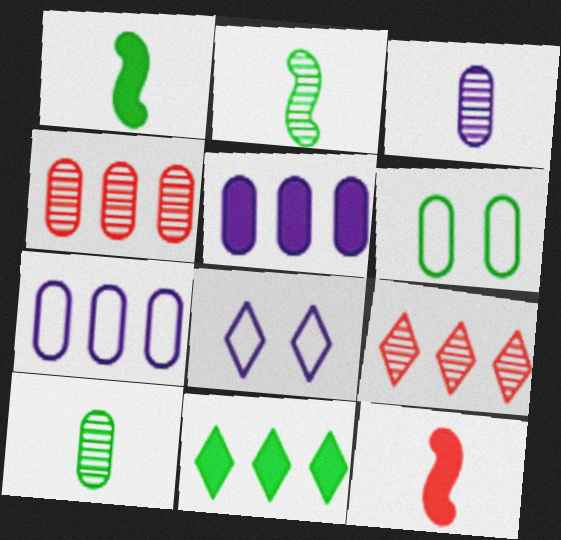[[1, 4, 8], 
[2, 6, 11]]